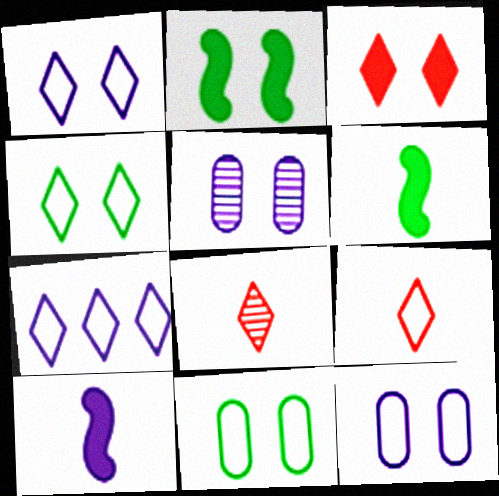[[4, 7, 9], 
[5, 7, 10]]